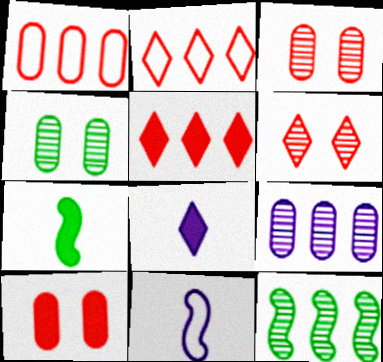[[4, 5, 11]]